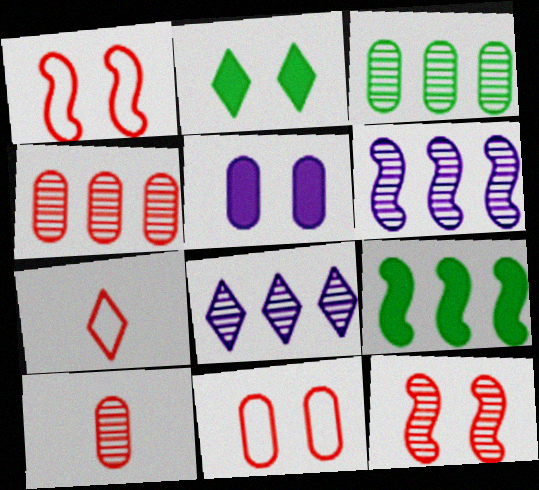[[2, 7, 8]]